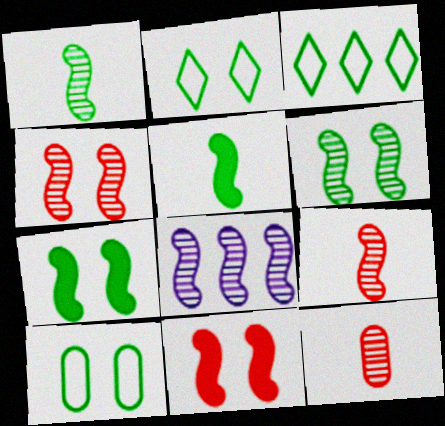[[1, 4, 8], 
[6, 8, 9]]